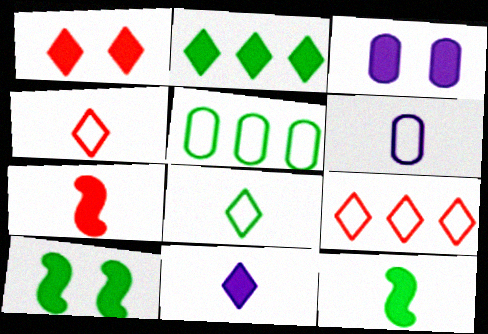[[1, 2, 11], 
[1, 3, 10], 
[2, 3, 7]]